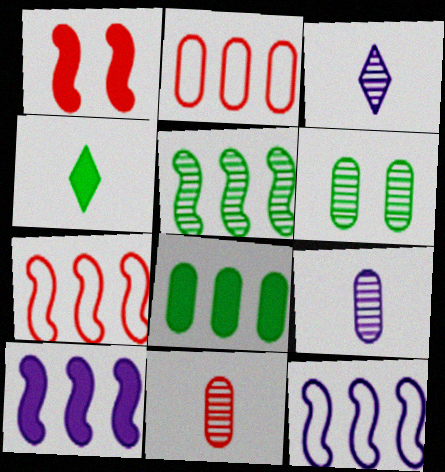[[5, 7, 10]]